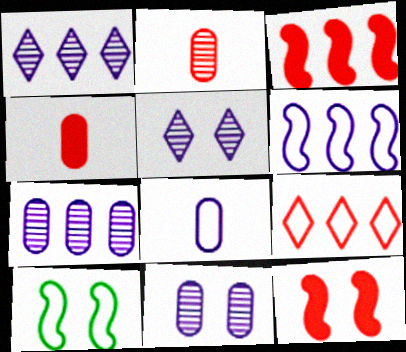[[1, 4, 10], 
[2, 9, 12], 
[8, 9, 10]]